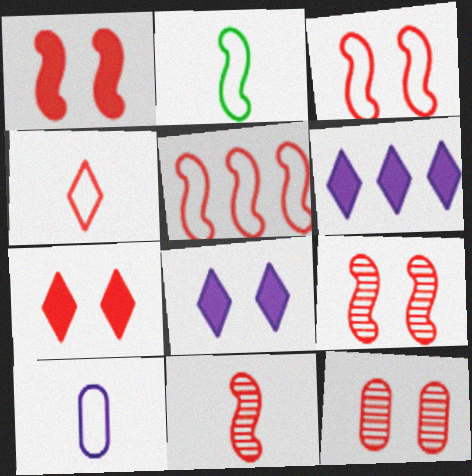[[1, 3, 9], 
[1, 5, 11], 
[2, 4, 10], 
[2, 6, 12], 
[3, 7, 12]]